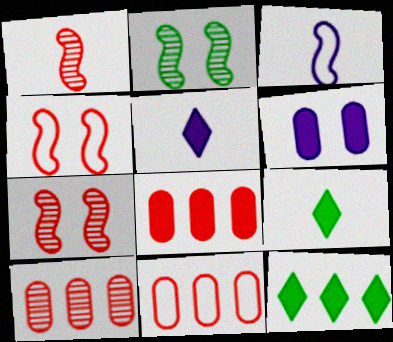[[2, 5, 11], 
[8, 10, 11]]